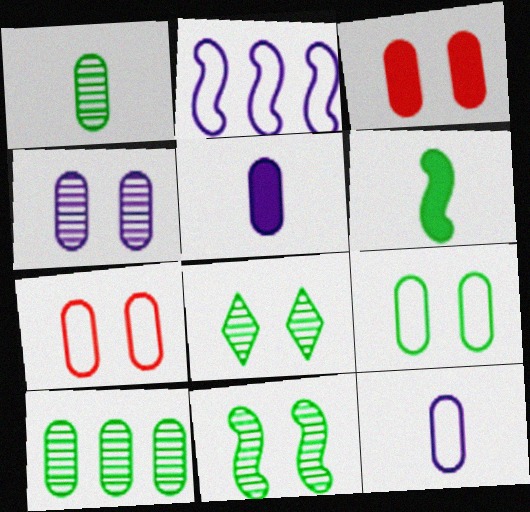[[3, 4, 9], 
[3, 10, 12], 
[5, 7, 10]]